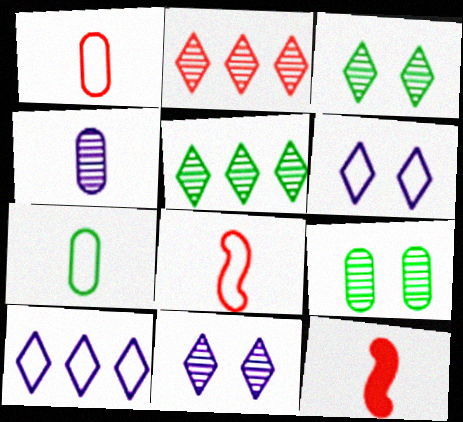[[9, 10, 12]]